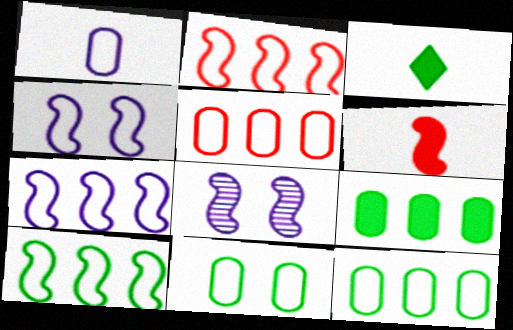[[1, 5, 11], 
[2, 7, 10], 
[3, 5, 8], 
[6, 8, 10]]